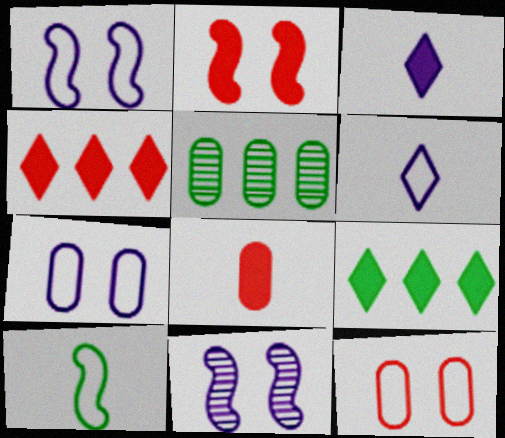[[2, 4, 8], 
[2, 5, 6], 
[5, 7, 8]]